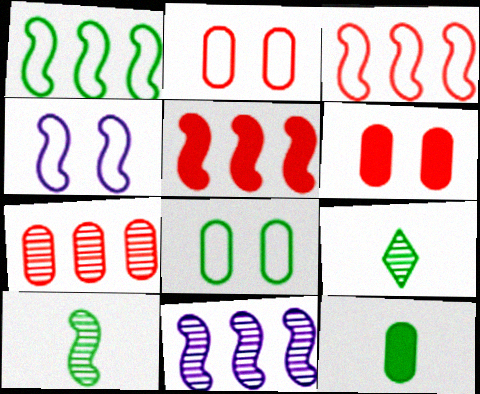[[1, 5, 11], 
[4, 5, 10]]